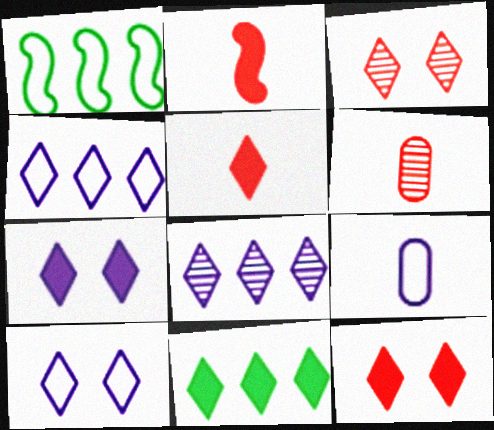[[1, 6, 7], 
[5, 7, 11]]